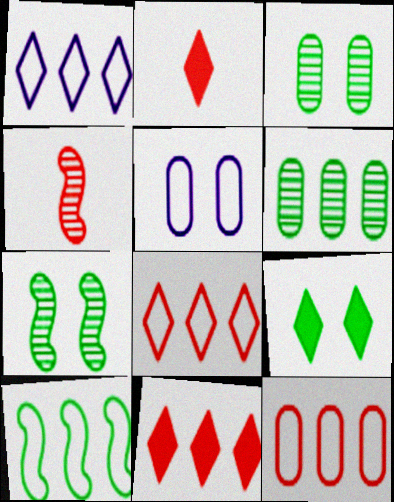[[1, 10, 12]]